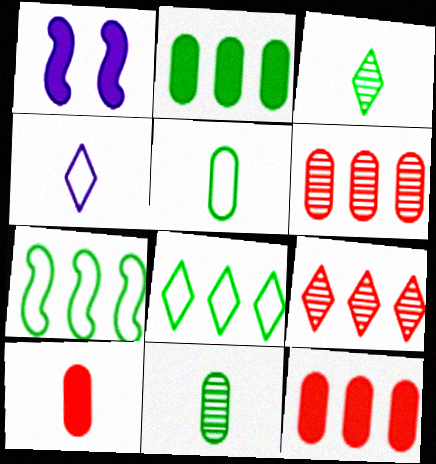[[1, 5, 9]]